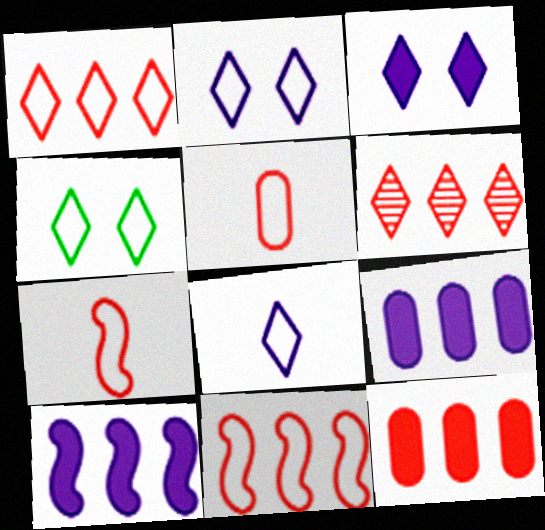[[1, 4, 8], 
[6, 11, 12]]